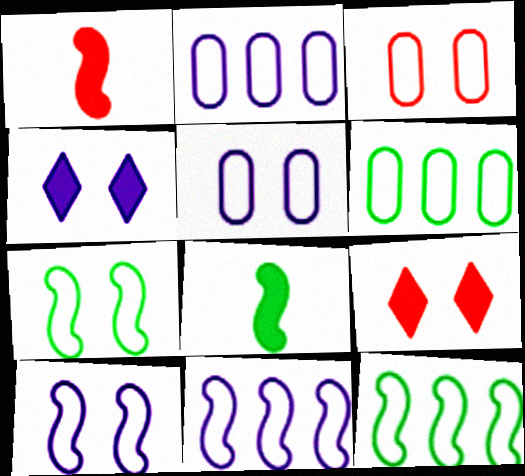[]